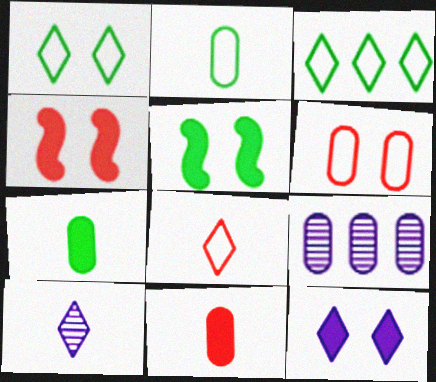[[5, 8, 9], 
[6, 7, 9]]